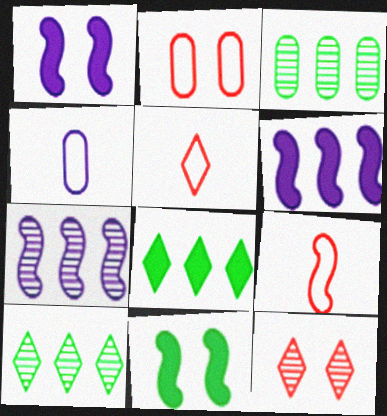[[1, 3, 5], 
[7, 9, 11]]